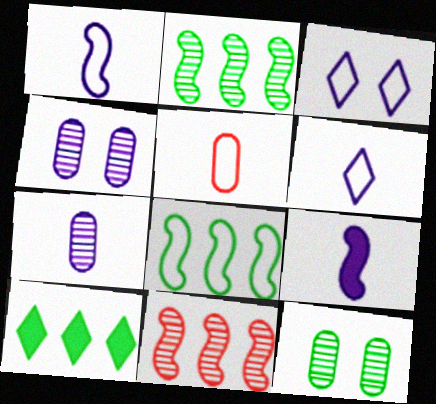[[3, 5, 8], 
[6, 7, 9]]